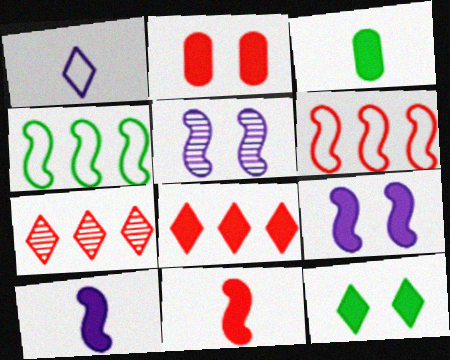[[1, 7, 12], 
[2, 8, 11], 
[2, 9, 12], 
[3, 8, 9], 
[4, 5, 11]]